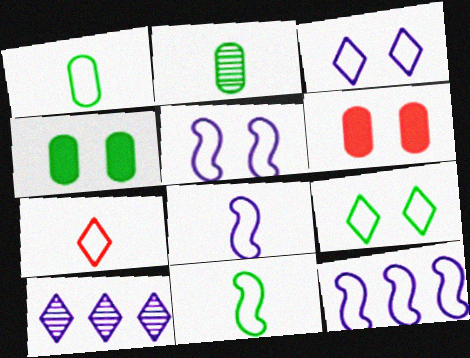[[1, 7, 8], 
[5, 8, 12], 
[6, 10, 11]]